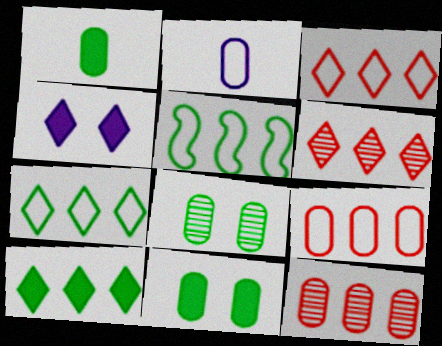[[2, 11, 12]]